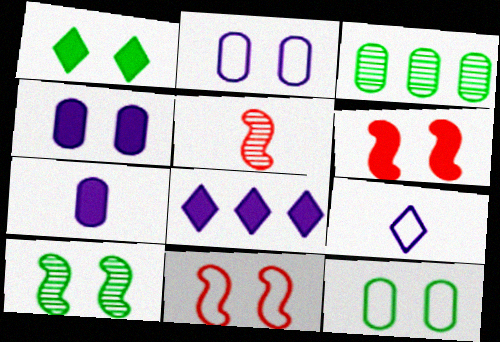[[1, 4, 6], 
[1, 10, 12], 
[3, 6, 9], 
[5, 8, 12]]